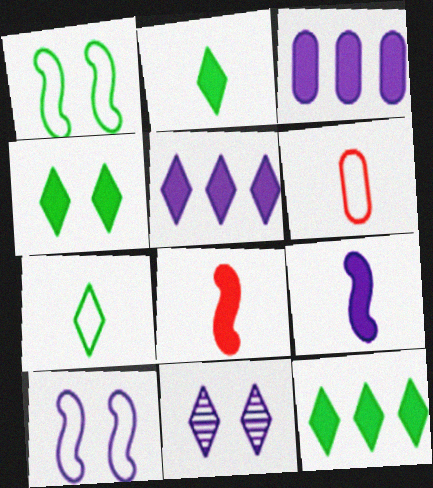[[2, 4, 12], 
[3, 4, 8]]